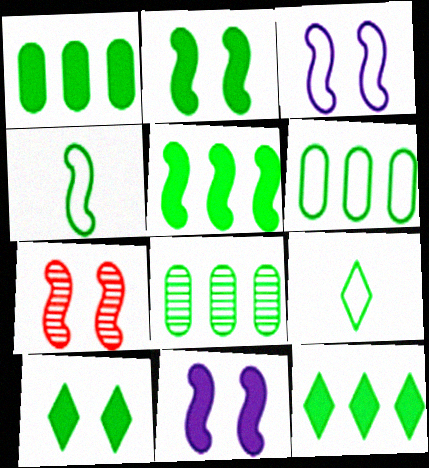[[1, 5, 12], 
[1, 6, 8], 
[2, 3, 7], 
[2, 8, 9], 
[4, 8, 10]]